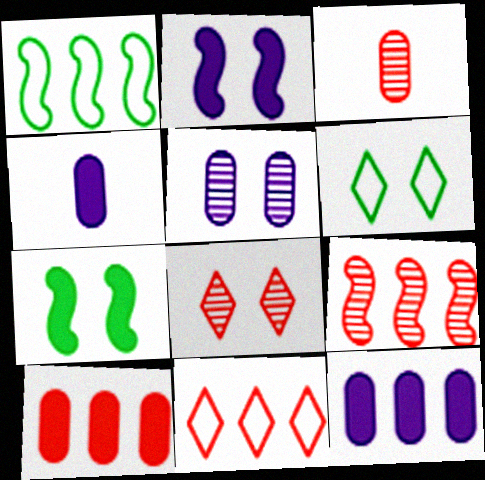[[1, 4, 8], 
[3, 8, 9], 
[4, 6, 9], 
[9, 10, 11]]